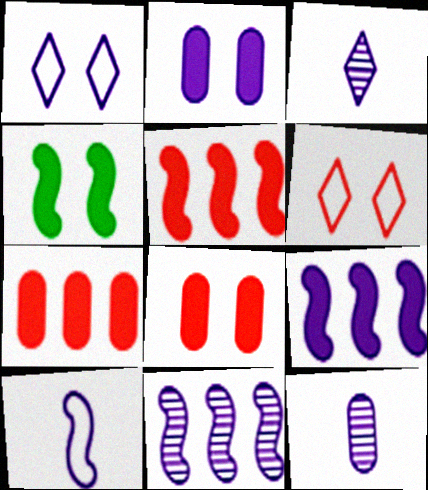[[1, 9, 12]]